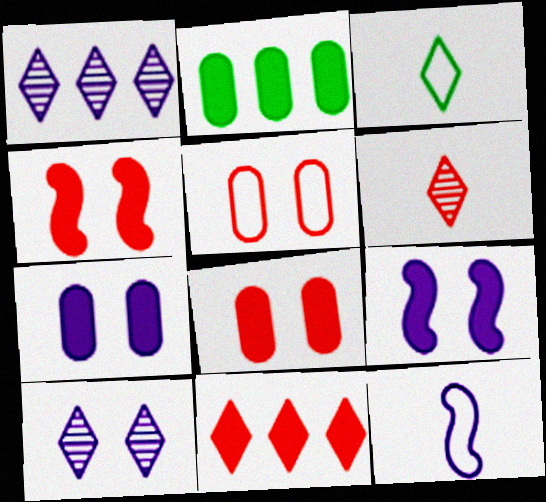[[1, 7, 12], 
[3, 10, 11]]